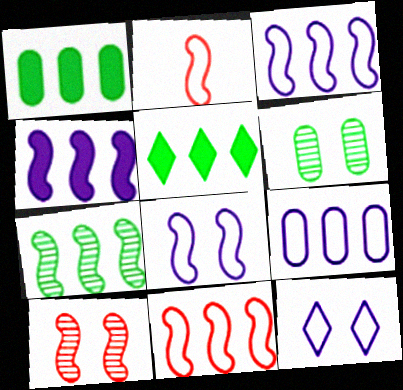[[4, 7, 11]]